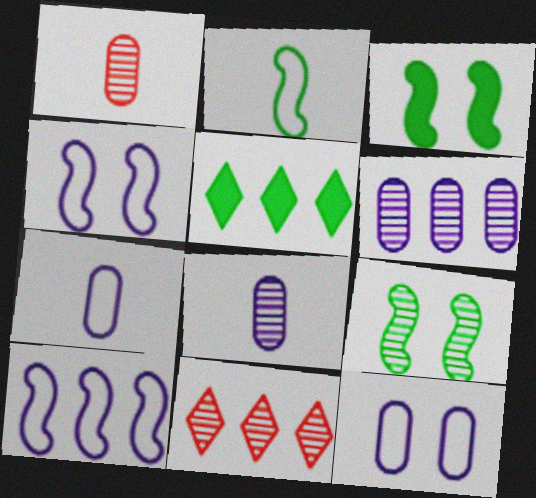[[1, 4, 5], 
[3, 7, 11], 
[8, 9, 11]]